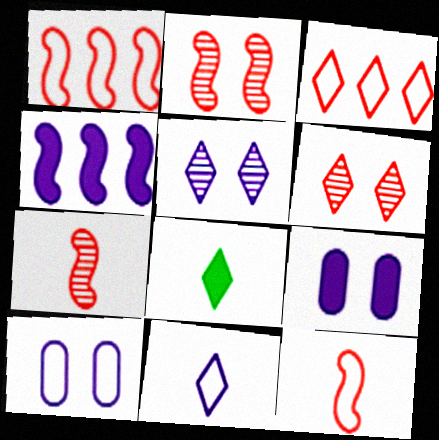[[3, 5, 8]]